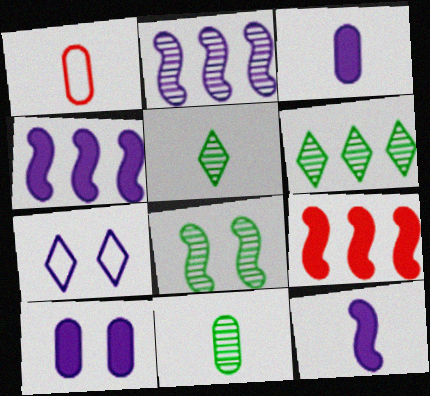[[1, 3, 11], 
[1, 5, 12], 
[2, 3, 7], 
[6, 8, 11], 
[7, 9, 11]]